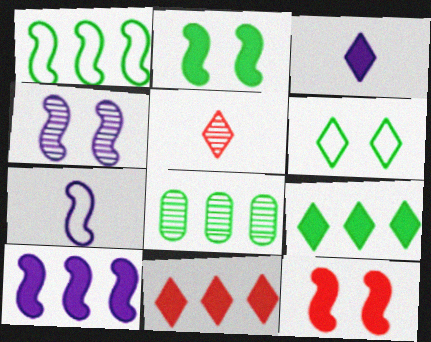[[1, 8, 9], 
[4, 5, 8], 
[4, 7, 10]]